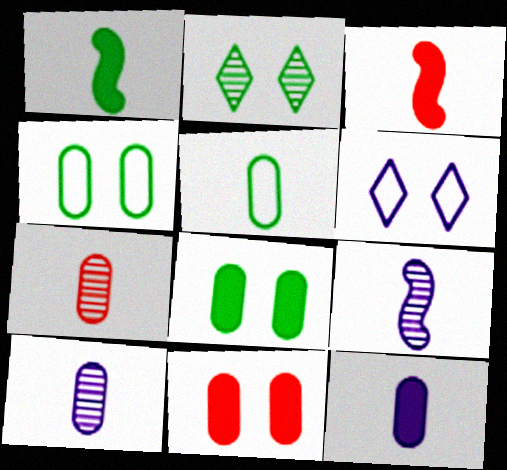[[5, 7, 12]]